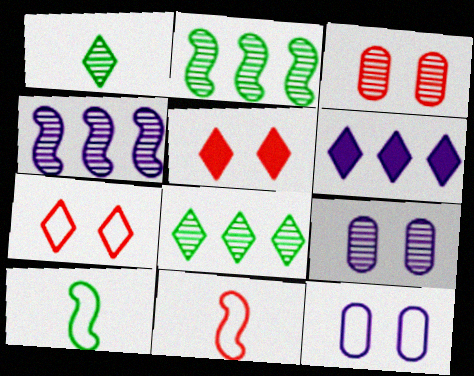[[1, 3, 4], 
[1, 6, 7], 
[3, 6, 10]]